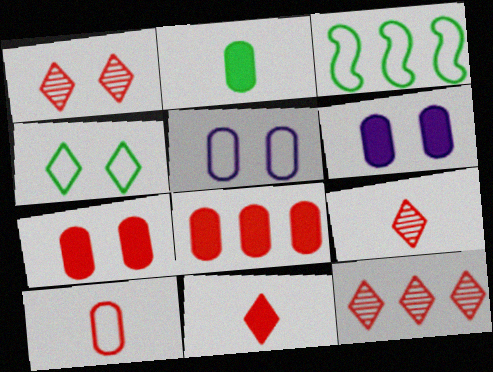[[1, 9, 12], 
[2, 6, 8], 
[3, 6, 9]]